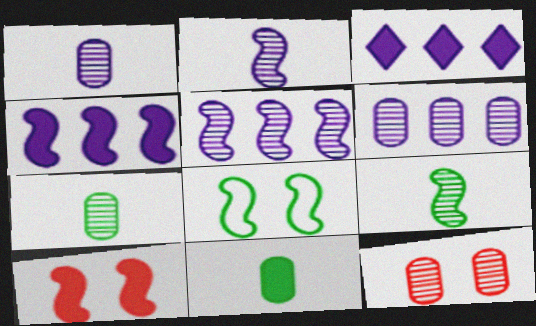[[3, 10, 11], 
[6, 7, 12]]